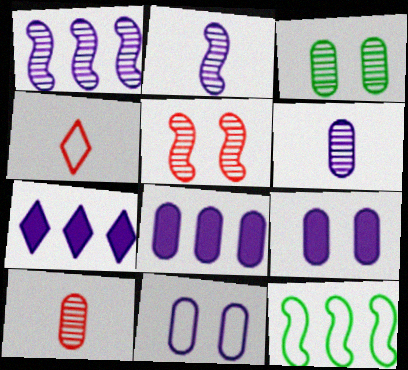[[2, 7, 11], 
[4, 11, 12], 
[6, 8, 11]]